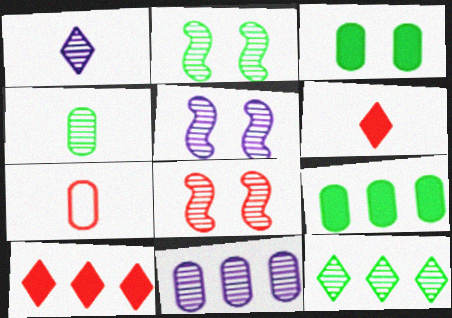[[1, 5, 11], 
[2, 4, 12], 
[2, 5, 8], 
[3, 7, 11], 
[7, 8, 10]]